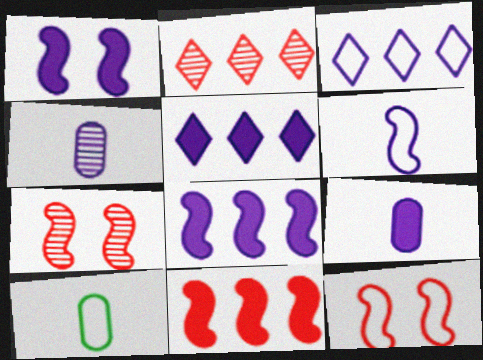[[1, 2, 10], 
[1, 3, 4], 
[1, 5, 9], 
[3, 10, 12], 
[5, 7, 10]]